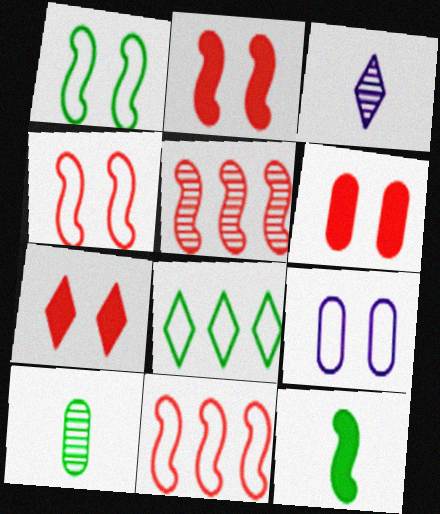[[2, 6, 7], 
[3, 7, 8]]